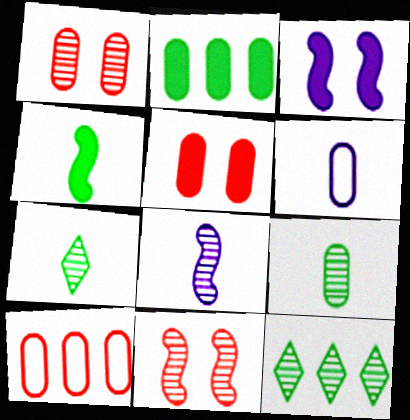[[1, 2, 6], 
[1, 8, 12], 
[3, 7, 10]]